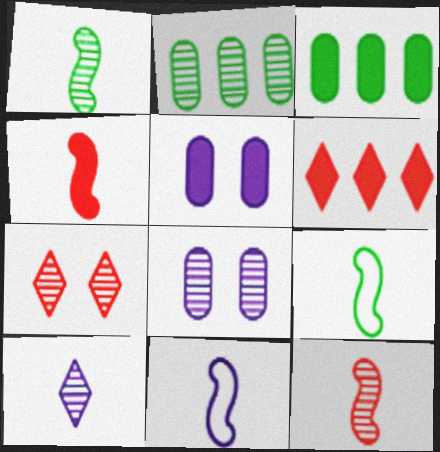[[1, 4, 11], 
[3, 7, 11], 
[6, 8, 9]]